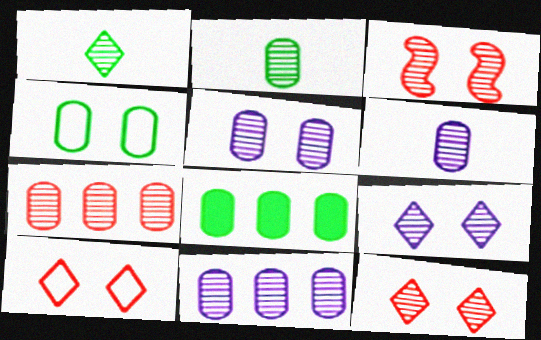[[1, 3, 11], 
[2, 4, 8], 
[2, 5, 7], 
[5, 6, 11]]